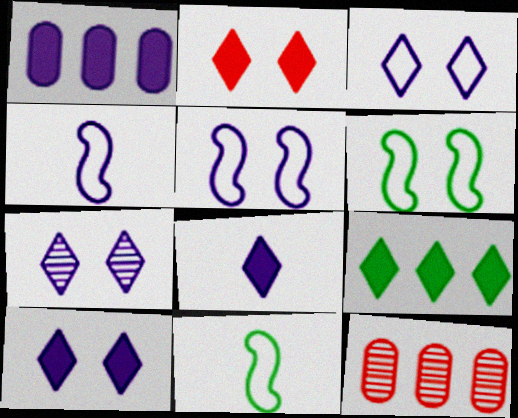[[1, 4, 7], 
[2, 8, 9], 
[3, 7, 10], 
[6, 8, 12], 
[10, 11, 12]]